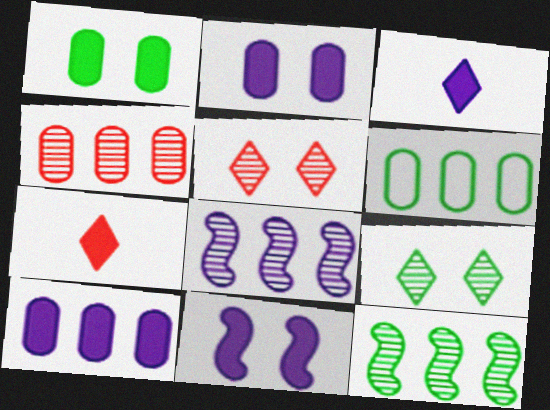[[3, 10, 11], 
[4, 6, 10]]